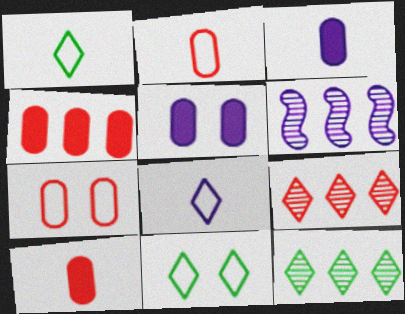[[5, 6, 8], 
[6, 10, 11]]